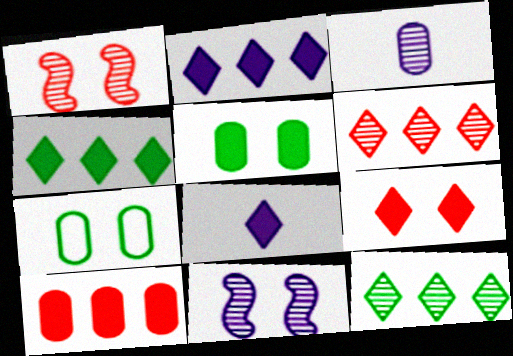[[1, 3, 12], 
[3, 7, 10], 
[4, 8, 9], 
[7, 9, 11]]